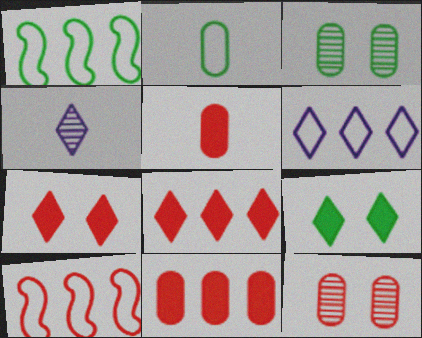[]